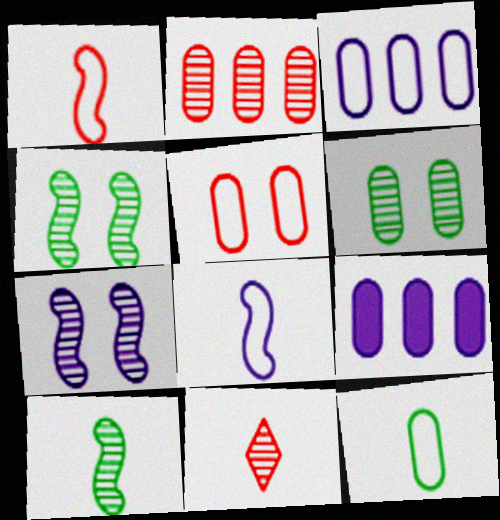[[3, 5, 12]]